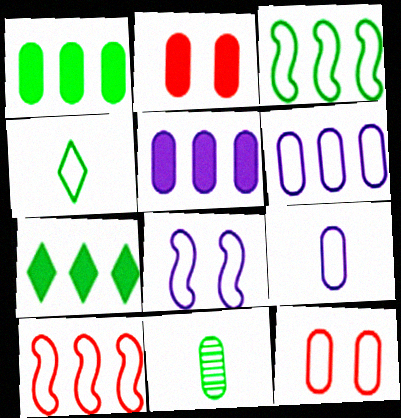[[2, 6, 11], 
[5, 11, 12]]